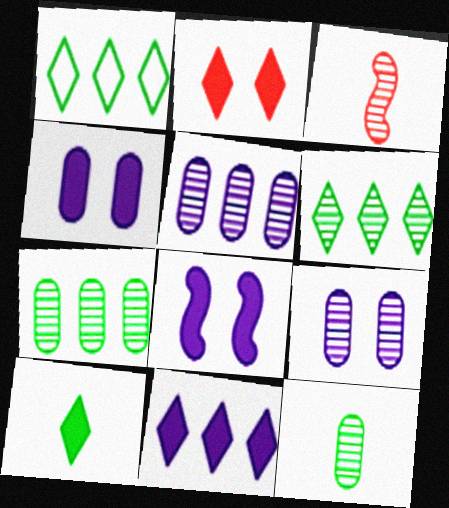[[1, 3, 4], 
[2, 10, 11], 
[3, 6, 9]]